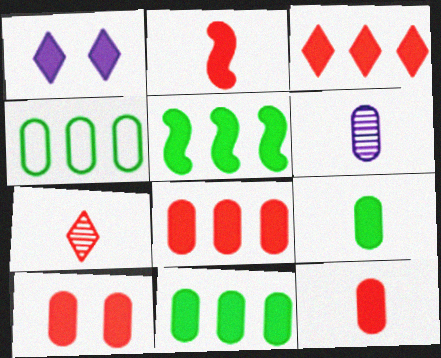[[1, 2, 11], 
[1, 5, 12], 
[2, 3, 10], 
[4, 6, 10], 
[8, 10, 12]]